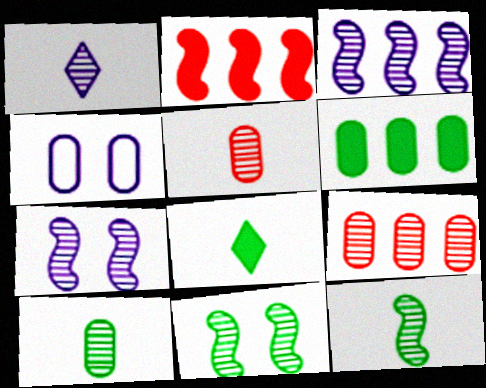[[1, 5, 12], 
[1, 9, 11], 
[4, 5, 6]]